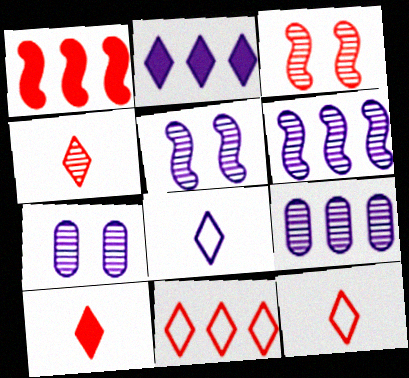[[4, 10, 12]]